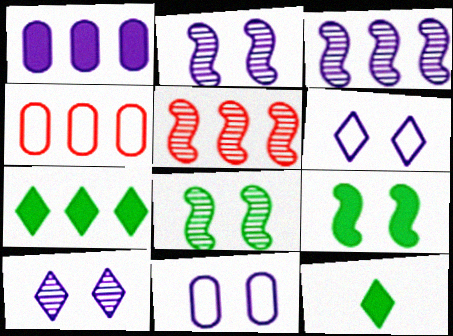[[2, 4, 12], 
[3, 4, 7], 
[5, 11, 12]]